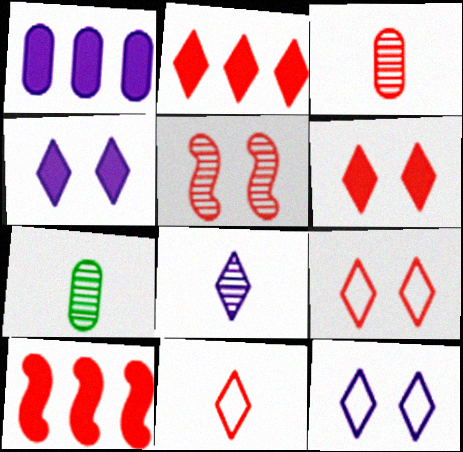[[3, 9, 10], 
[7, 10, 12]]